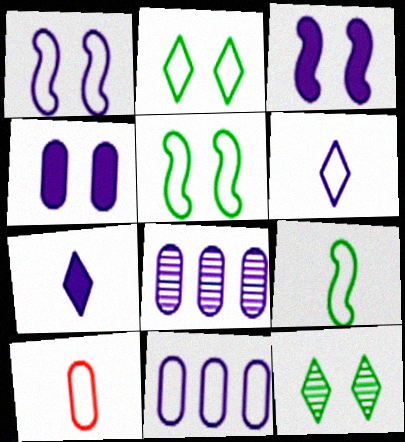[[1, 6, 11], 
[1, 7, 8], 
[3, 6, 8], 
[6, 9, 10]]